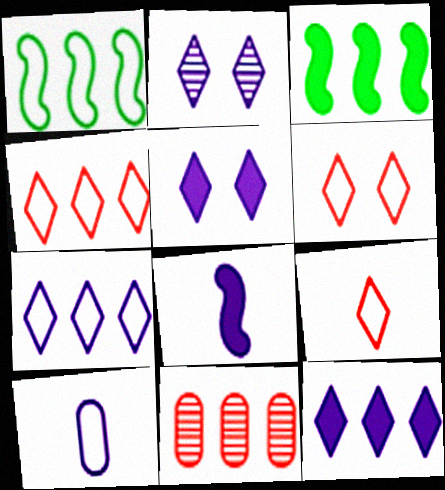[[1, 6, 10], 
[1, 11, 12], 
[3, 7, 11], 
[4, 6, 9]]